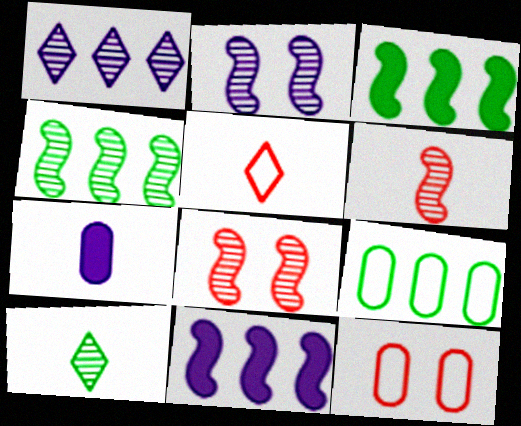[[2, 4, 6], 
[10, 11, 12]]